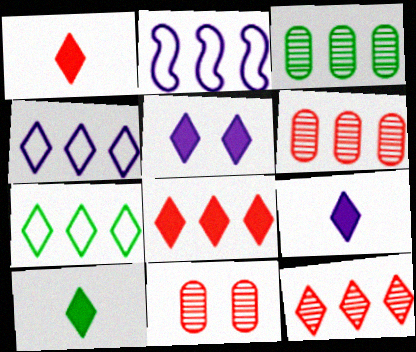[[1, 9, 10], 
[2, 3, 8], 
[2, 10, 11], 
[5, 8, 10]]